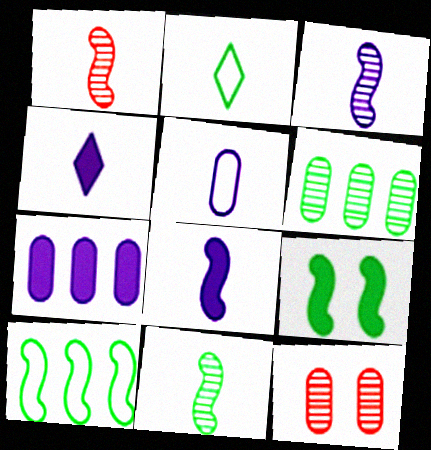[[1, 3, 11], 
[2, 6, 9], 
[3, 4, 5], 
[4, 10, 12], 
[9, 10, 11]]